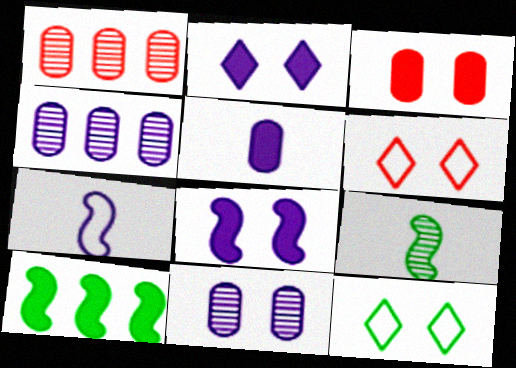[[2, 4, 7]]